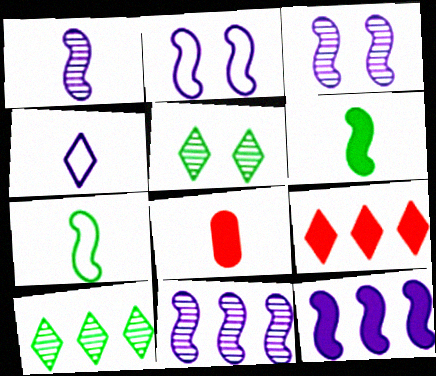[[1, 2, 12], 
[1, 3, 11], 
[2, 8, 10], 
[4, 5, 9]]